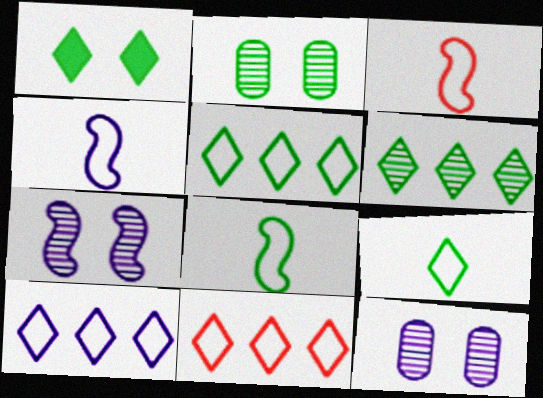[[1, 6, 9], 
[3, 4, 8], 
[5, 10, 11]]